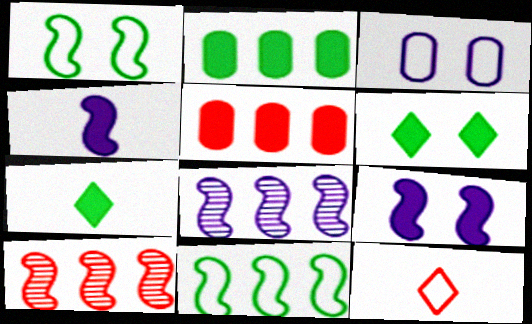[[1, 4, 10], 
[3, 7, 10], 
[3, 11, 12], 
[4, 5, 6], 
[5, 7, 9]]